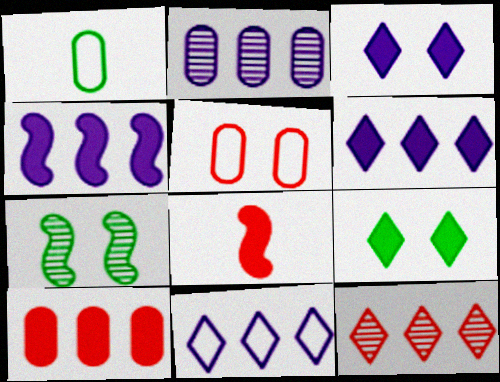[[2, 4, 11], 
[3, 5, 7], 
[5, 8, 12]]